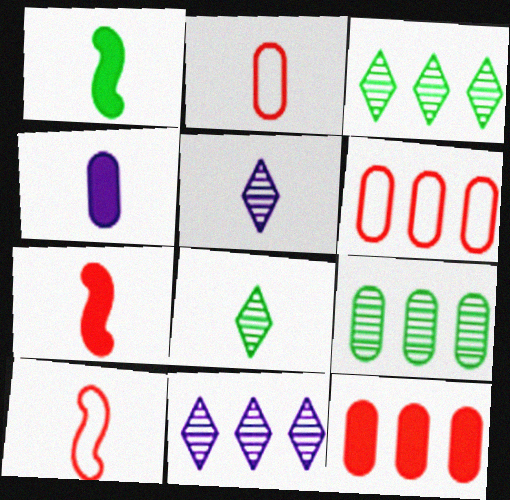[[1, 2, 5], 
[4, 8, 10]]